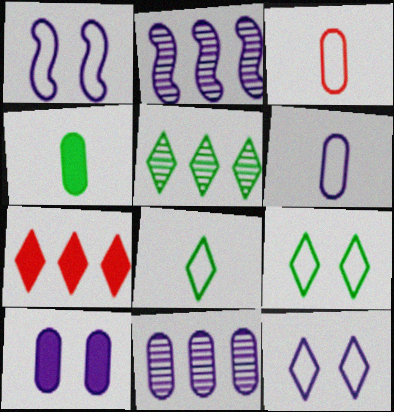[[6, 10, 11]]